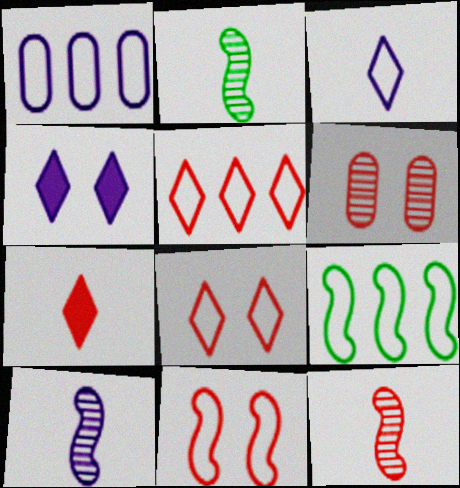[[1, 4, 10], 
[1, 5, 9], 
[2, 10, 12]]